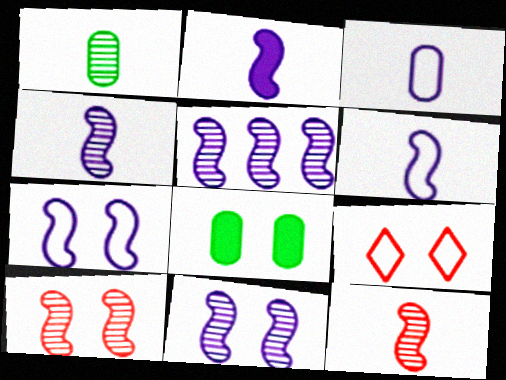[[2, 4, 6], 
[2, 5, 7], 
[4, 5, 11], 
[8, 9, 11]]